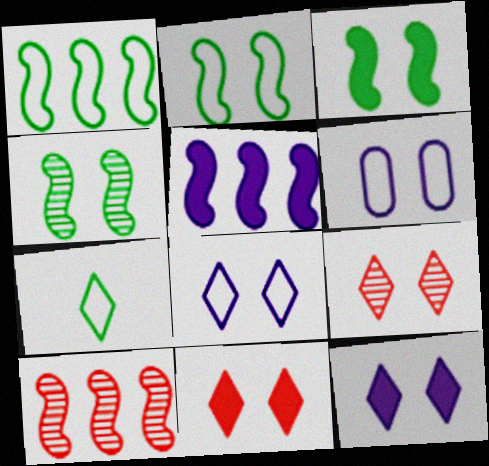[[1, 5, 10], 
[2, 3, 4], 
[3, 6, 9], 
[4, 6, 11]]